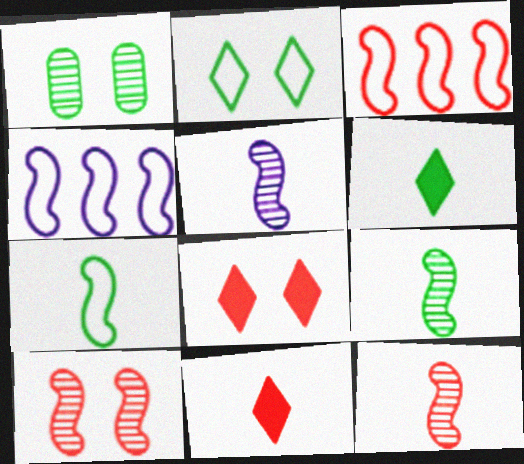[[1, 4, 11], 
[5, 9, 12]]